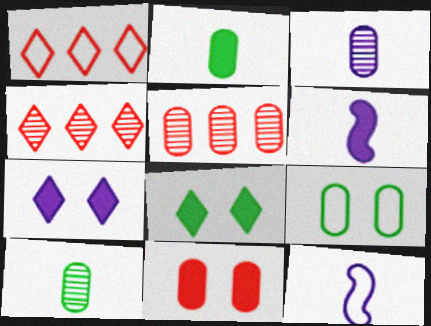[[1, 9, 12], 
[4, 6, 9], 
[5, 8, 12]]